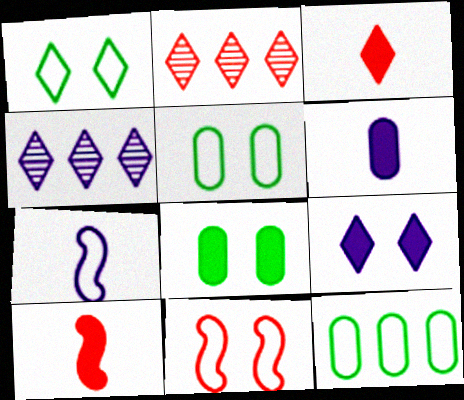[[1, 3, 4], 
[2, 7, 8], 
[4, 5, 10]]